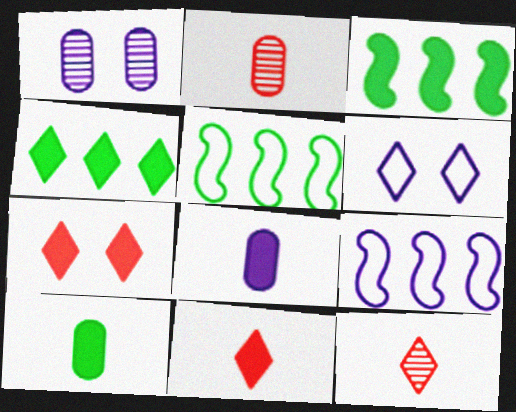[[1, 5, 11], 
[2, 3, 6], 
[3, 7, 8], 
[4, 6, 12]]